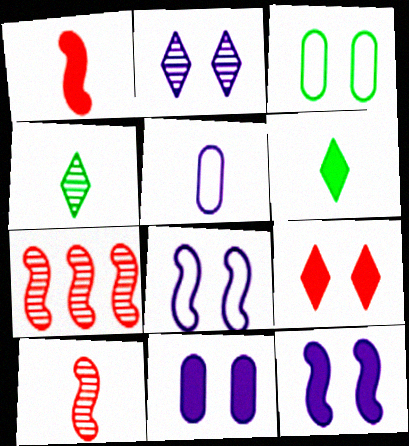[[1, 4, 5], 
[2, 8, 11], 
[5, 6, 10]]